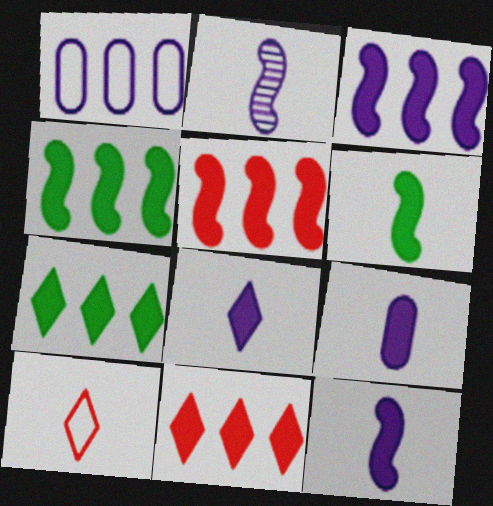[[3, 4, 5], 
[8, 9, 12]]